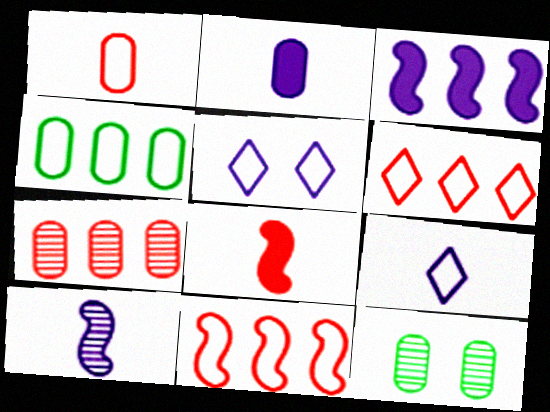[[2, 9, 10]]